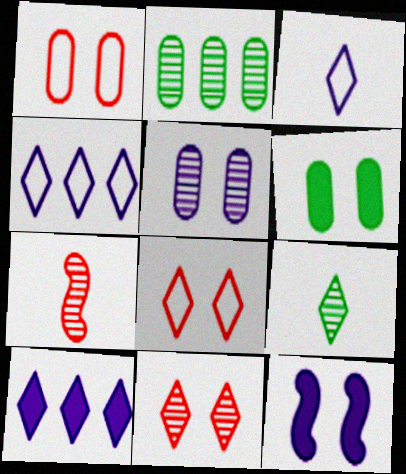[[1, 5, 6], 
[4, 6, 7], 
[8, 9, 10]]